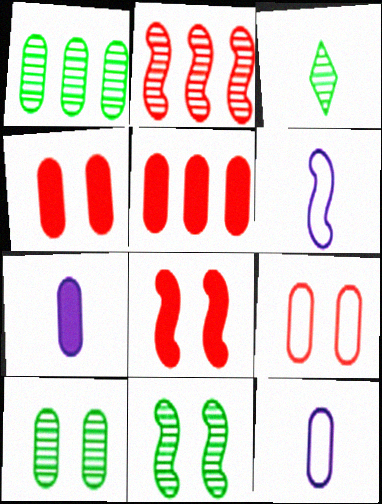[[1, 3, 11], 
[1, 4, 12], 
[1, 7, 9], 
[5, 10, 12]]